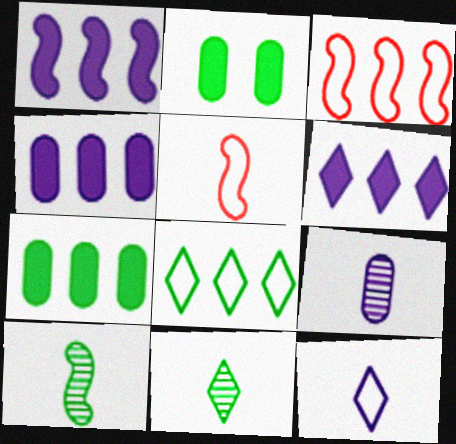[[1, 4, 6], 
[2, 8, 10]]